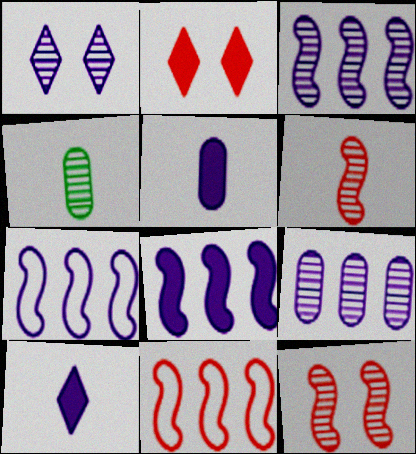[[1, 5, 7], 
[2, 4, 7], 
[3, 7, 8]]